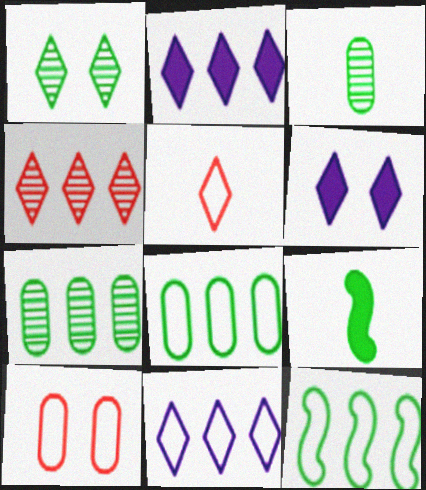[[1, 2, 5], 
[1, 8, 9]]